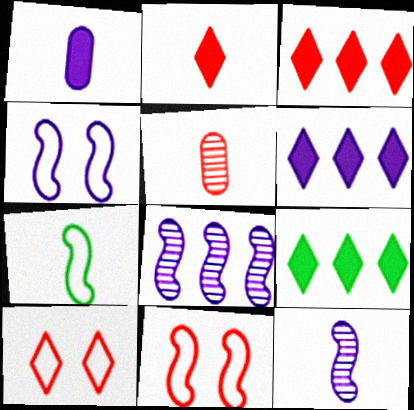[[3, 5, 11], 
[3, 6, 9], 
[4, 5, 9]]